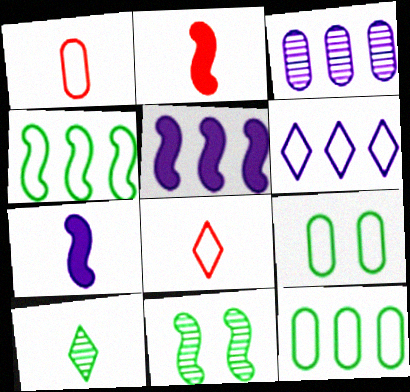[[1, 7, 10], 
[3, 5, 6]]